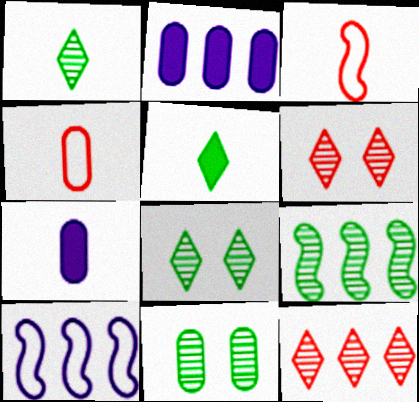[[1, 3, 7], 
[1, 9, 11], 
[2, 3, 8], 
[2, 4, 11]]